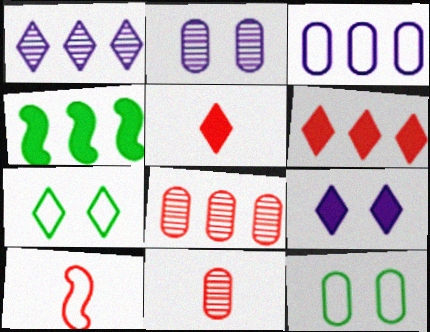[[1, 5, 7], 
[3, 7, 10], 
[5, 10, 11]]